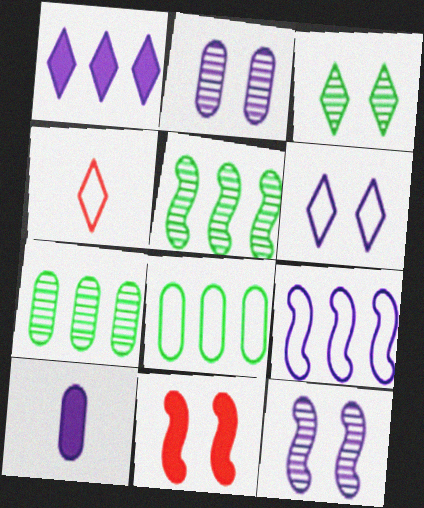[[1, 3, 4]]